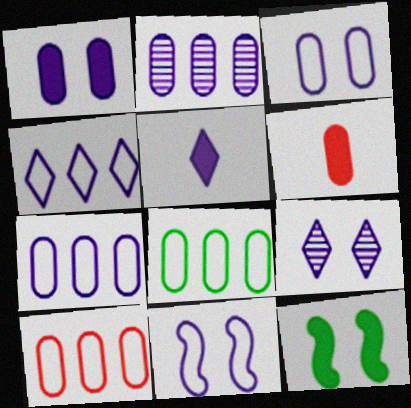[[1, 9, 11], 
[2, 5, 11], 
[4, 5, 9], 
[7, 8, 10]]